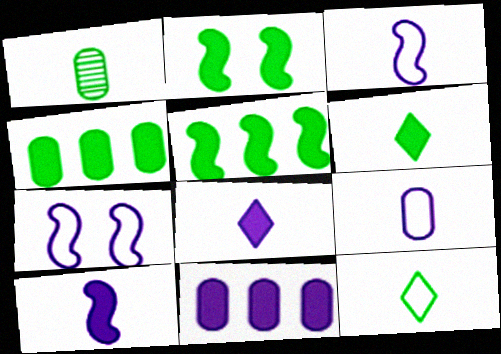[[2, 4, 6]]